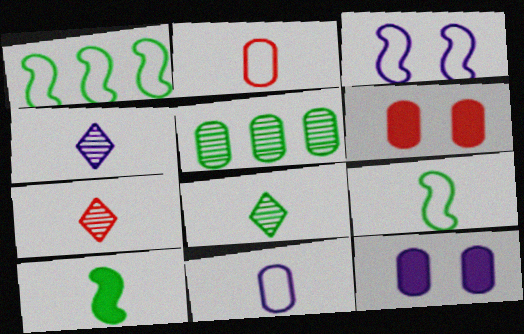[[1, 4, 6], 
[1, 7, 12], 
[2, 4, 10], 
[2, 5, 12], 
[4, 7, 8], 
[5, 6, 11], 
[7, 10, 11]]